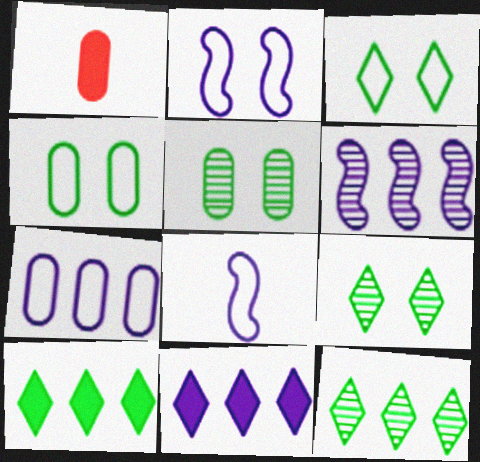[[1, 2, 12], 
[1, 3, 6], 
[1, 5, 7], 
[6, 7, 11]]